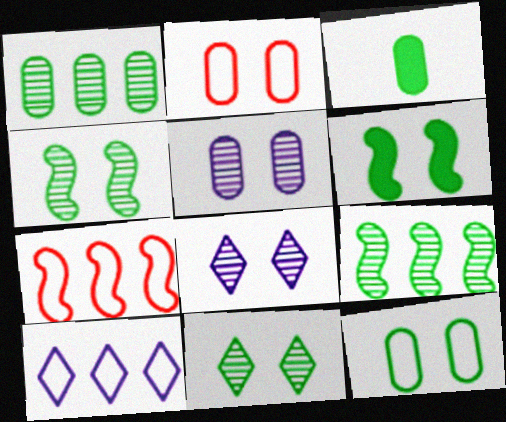[[1, 3, 12], 
[2, 6, 8], 
[3, 7, 8], 
[6, 11, 12]]